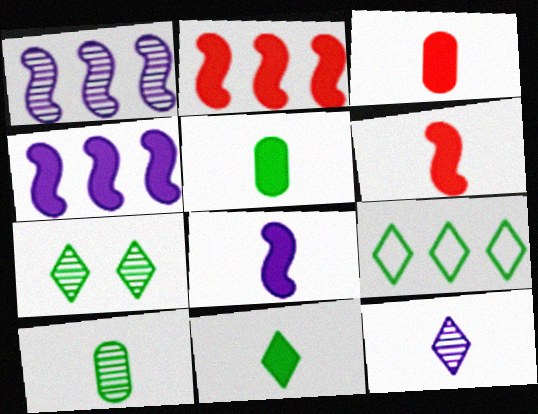[[3, 8, 11], 
[7, 9, 11]]